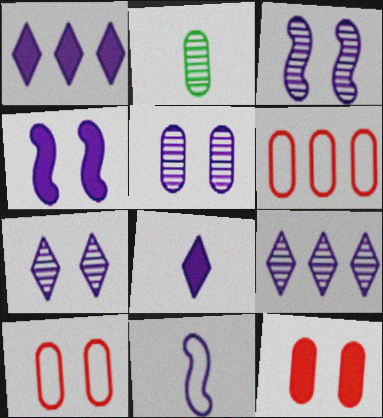[[1, 5, 11], 
[3, 5, 7]]